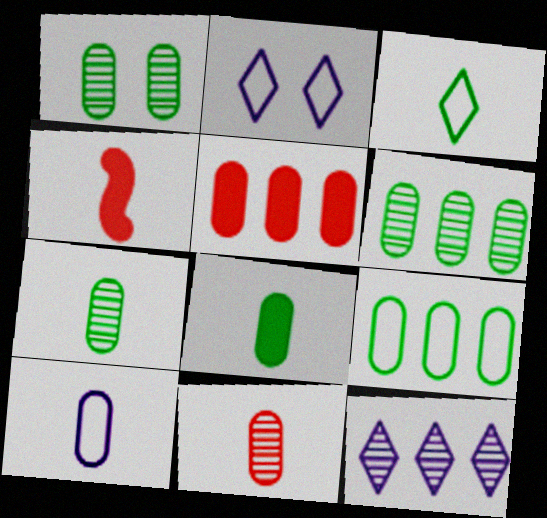[[1, 5, 10], 
[1, 6, 7], 
[1, 8, 9], 
[2, 4, 6], 
[8, 10, 11]]